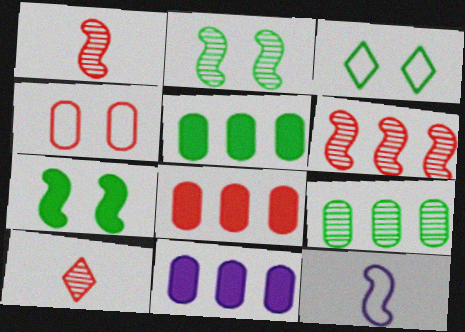[[1, 3, 11], 
[5, 8, 11], 
[6, 7, 12]]